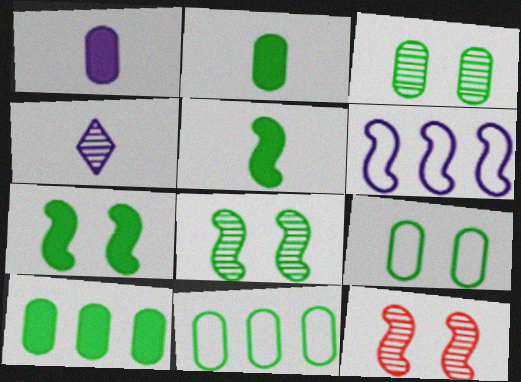[[2, 3, 11], 
[5, 6, 12]]